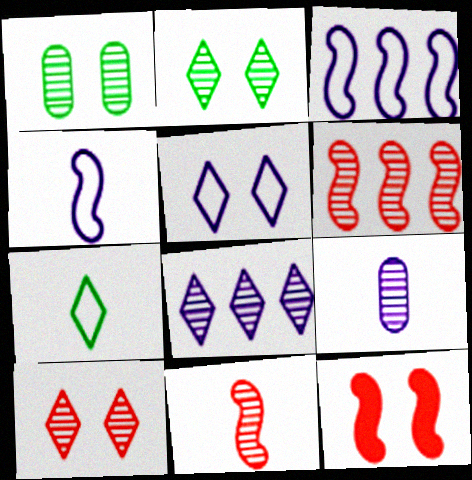[[1, 5, 12], 
[1, 8, 11], 
[2, 6, 9]]